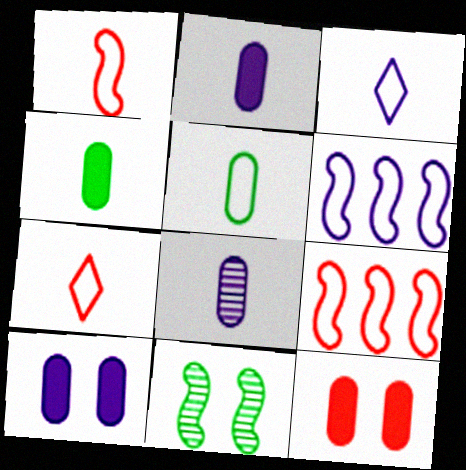[[1, 3, 5]]